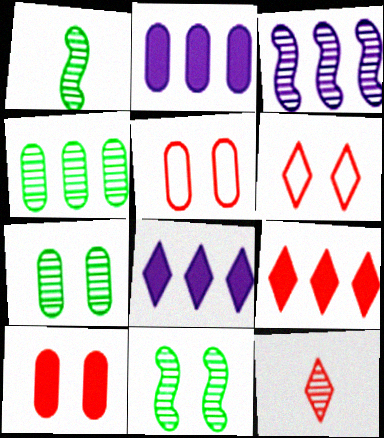[[1, 2, 6], 
[1, 5, 8], 
[3, 7, 12], 
[6, 9, 12]]